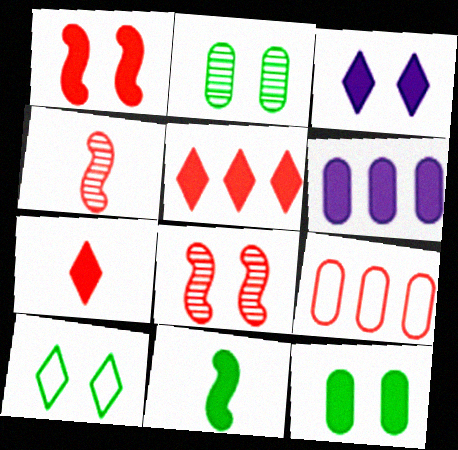[[1, 3, 12], 
[4, 6, 10], 
[7, 8, 9]]